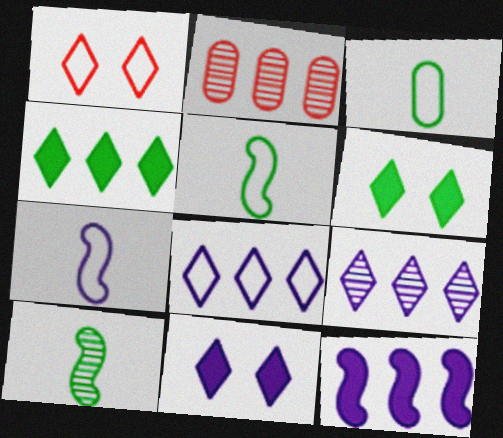[[2, 5, 11], 
[2, 6, 7]]